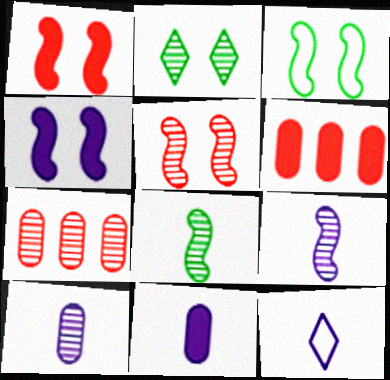[[2, 7, 9], 
[3, 4, 5], 
[9, 11, 12]]